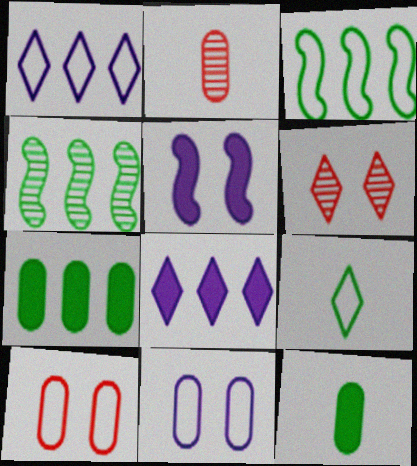[[2, 7, 11], 
[6, 8, 9]]